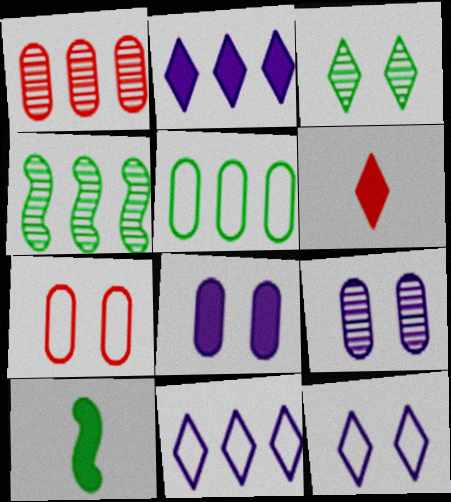[[1, 10, 12], 
[3, 5, 10], 
[3, 6, 11]]